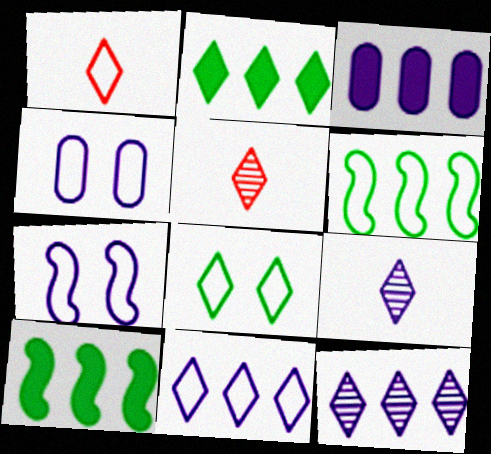[[1, 4, 6], 
[1, 8, 11], 
[3, 7, 9], 
[4, 5, 10]]